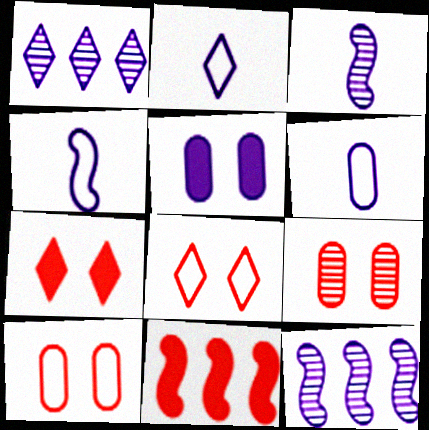[[1, 4, 5], 
[2, 4, 6], 
[2, 5, 12]]